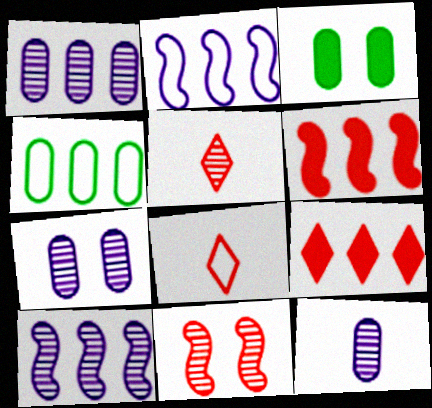[[1, 7, 12], 
[2, 3, 5], 
[3, 8, 10], 
[4, 9, 10]]